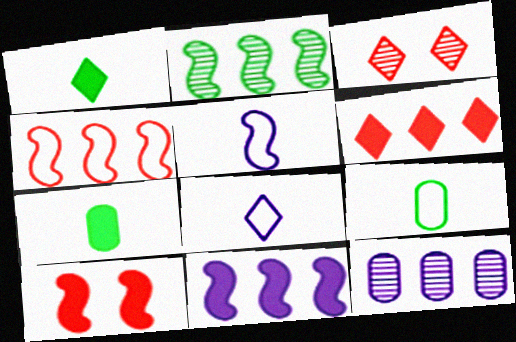[[2, 4, 11], 
[2, 5, 10], 
[3, 9, 11]]